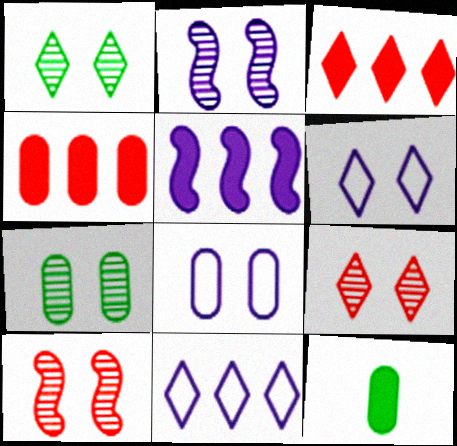[[2, 7, 9], 
[10, 11, 12]]